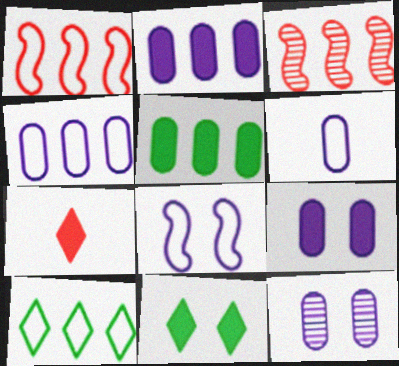[[1, 4, 10], 
[2, 3, 10], 
[2, 6, 12], 
[3, 6, 11]]